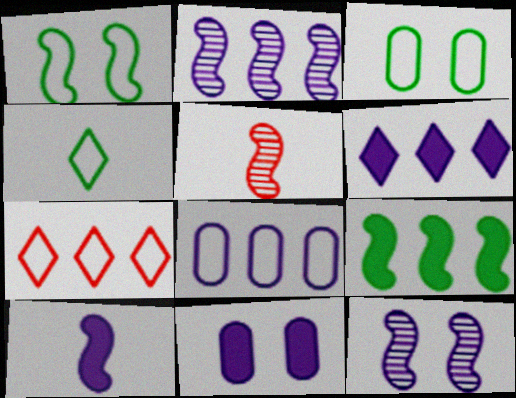[[2, 6, 8], 
[3, 5, 6], 
[6, 10, 11]]